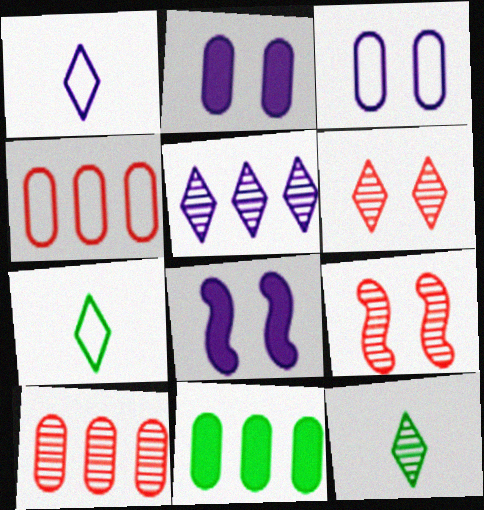[[1, 9, 11], 
[4, 8, 12], 
[5, 6, 12], 
[7, 8, 10]]